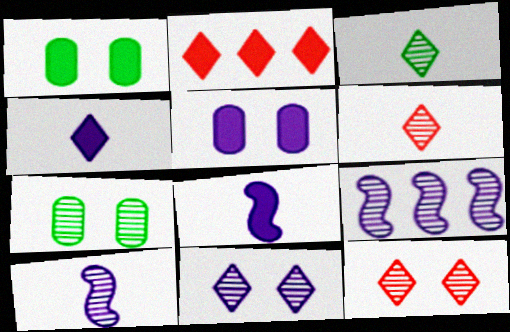[[1, 2, 8], 
[6, 7, 9]]